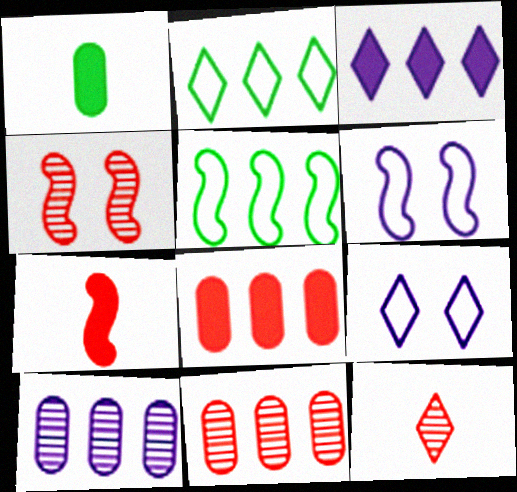[[3, 5, 11], 
[4, 11, 12]]